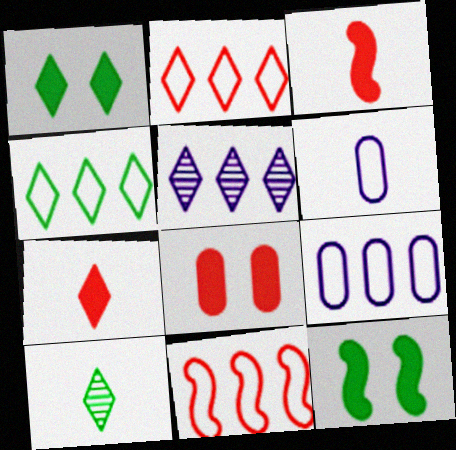[[1, 4, 10], 
[3, 6, 10], 
[4, 9, 11]]